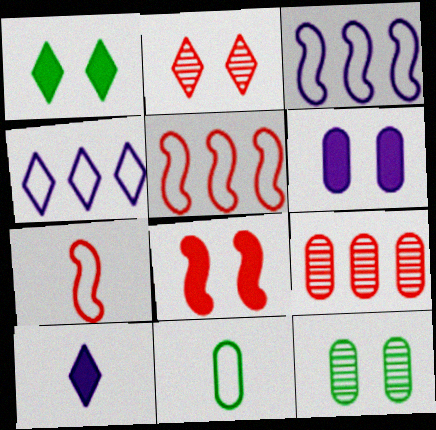[[1, 6, 8], 
[5, 10, 12], 
[6, 9, 11]]